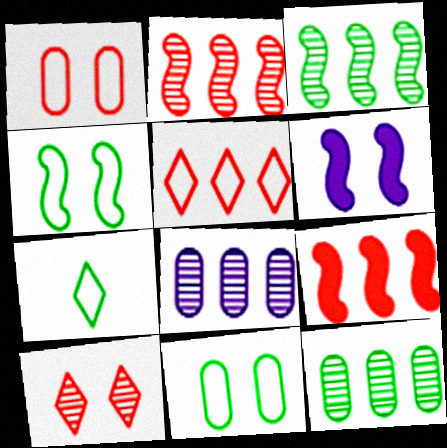[[6, 10, 11]]